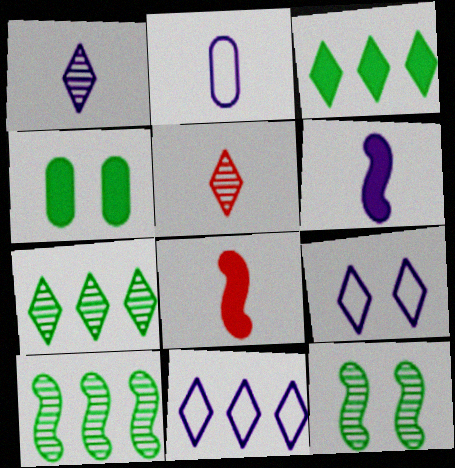[[1, 2, 6], 
[3, 5, 9]]